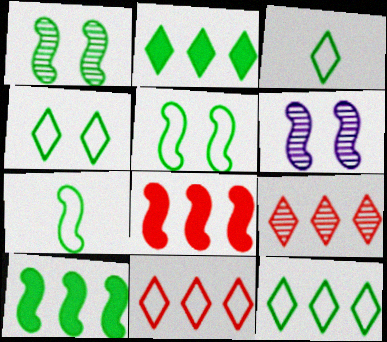[[1, 7, 10], 
[3, 4, 12], 
[6, 7, 8]]